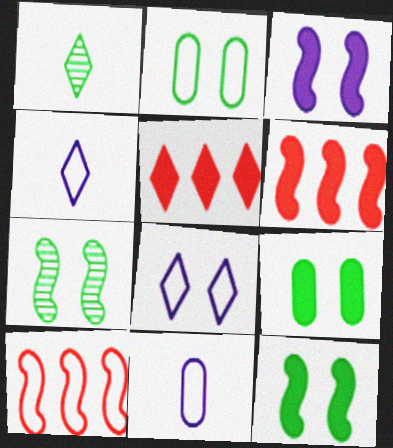[[1, 5, 8], 
[2, 4, 10], 
[5, 7, 11]]